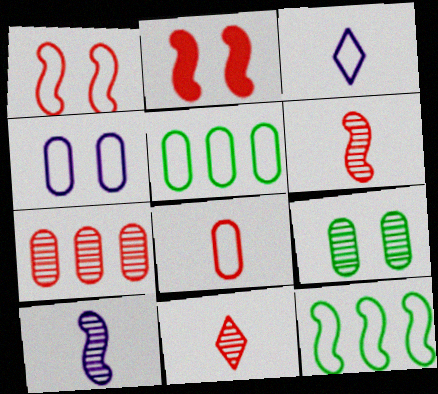[[1, 3, 5], 
[2, 10, 12], 
[4, 5, 8]]